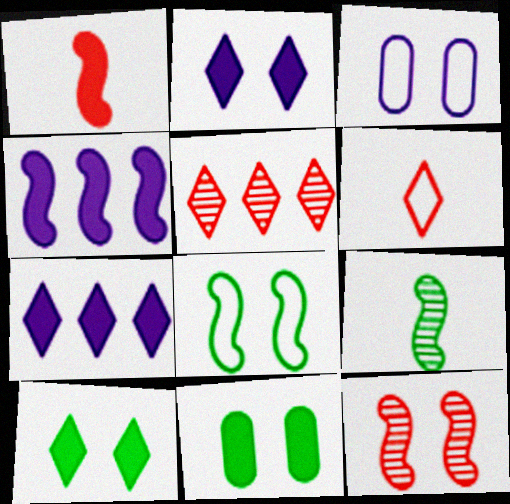[[1, 7, 11], 
[3, 10, 12]]